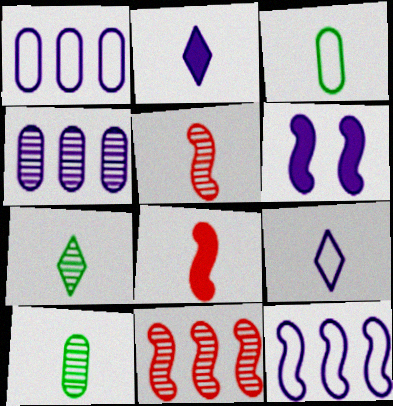[[2, 3, 5], 
[4, 6, 9], 
[8, 9, 10]]